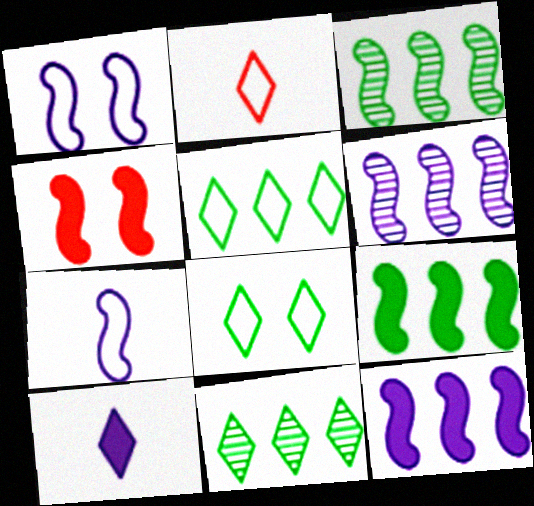[[3, 4, 7]]